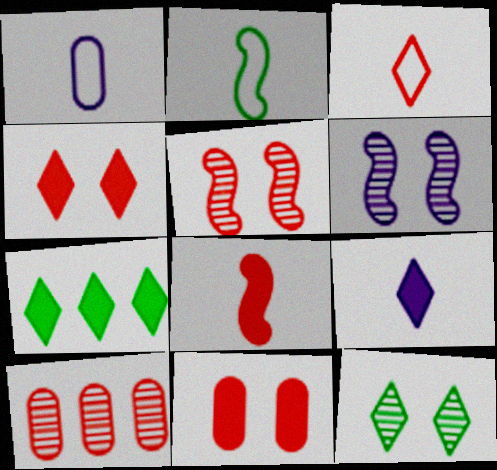[[1, 2, 3], 
[1, 5, 7], 
[4, 7, 9]]